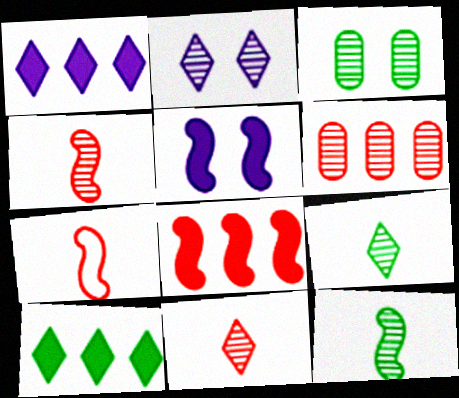[[1, 3, 7], 
[2, 6, 12]]